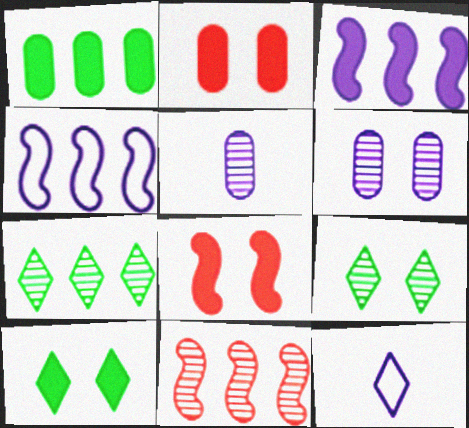[[3, 6, 12], 
[5, 9, 11]]